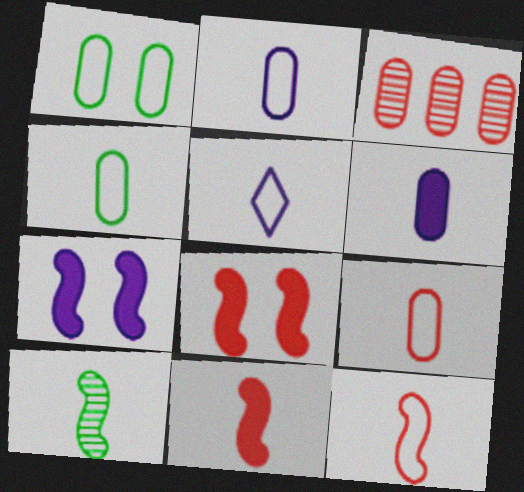[[1, 3, 6], 
[2, 4, 9], 
[4, 5, 12]]